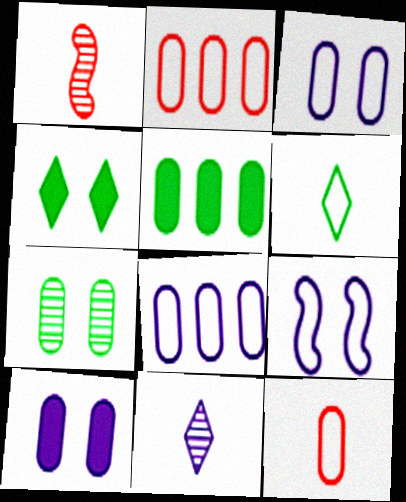[[1, 4, 8], 
[2, 6, 9]]